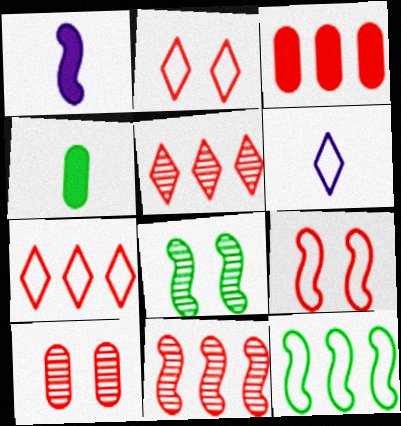[[3, 6, 8], 
[3, 7, 11]]